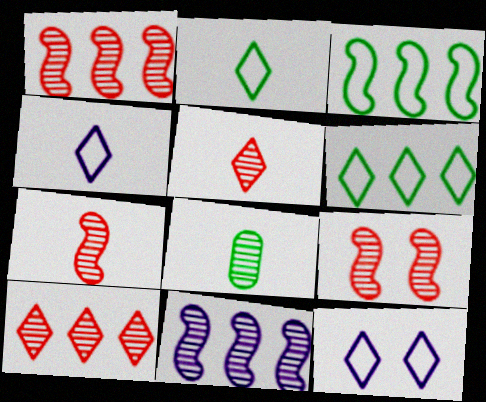[[1, 7, 9]]